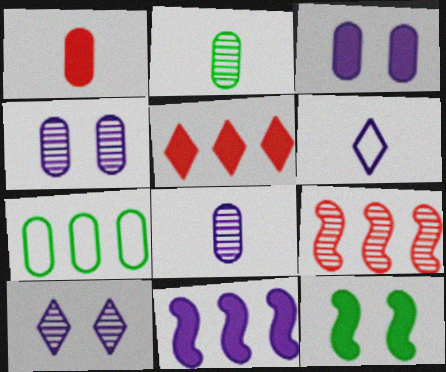[[1, 4, 7], 
[2, 9, 10], 
[4, 6, 11]]